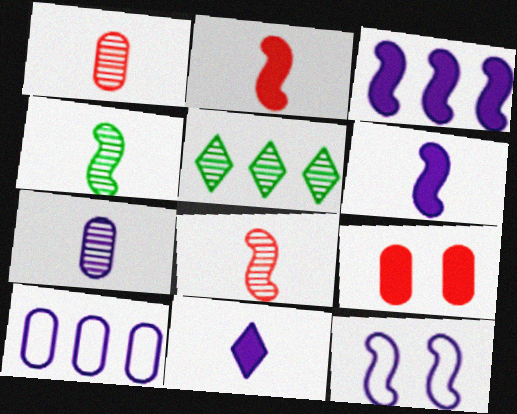[]